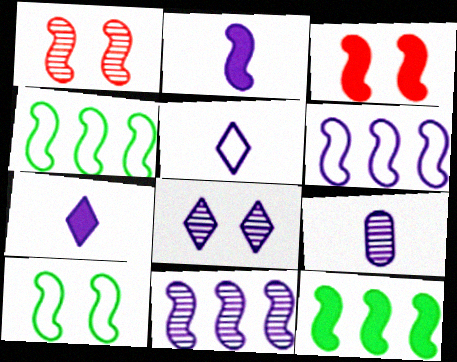[[1, 2, 4], 
[2, 3, 12], 
[2, 5, 9], 
[8, 9, 11]]